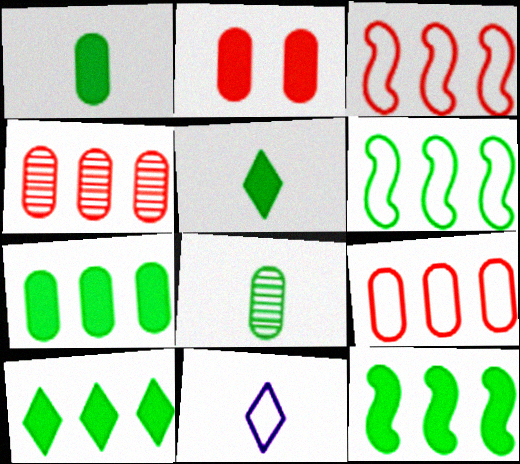[[7, 10, 12]]